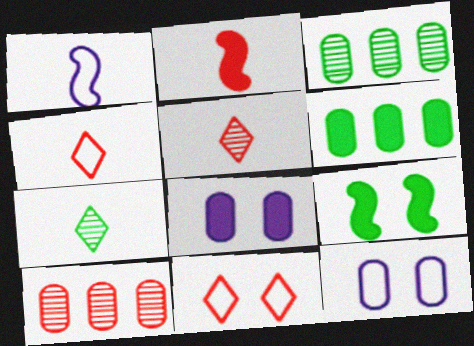[[2, 10, 11]]